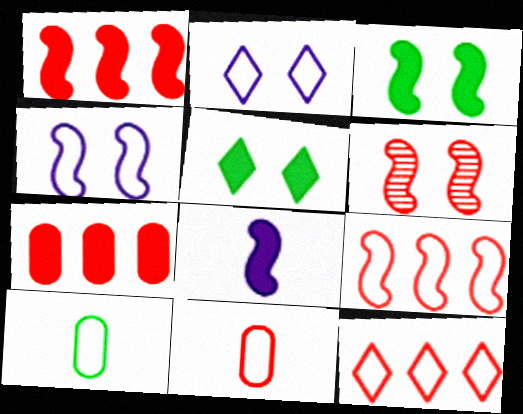[[1, 3, 8], 
[2, 9, 10], 
[3, 4, 6], 
[4, 10, 12], 
[5, 7, 8]]